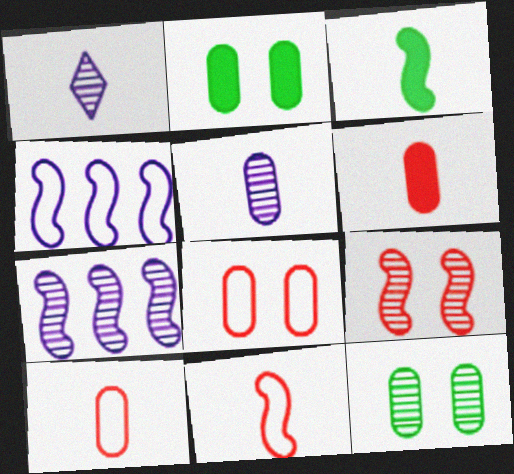[[1, 3, 10], 
[3, 4, 9]]